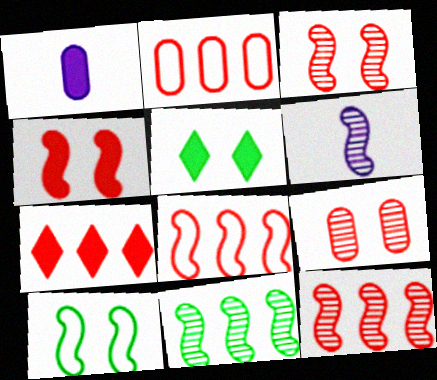[[2, 5, 6], 
[2, 7, 12], 
[3, 6, 11]]